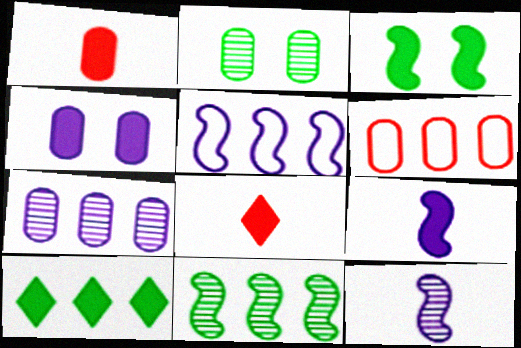[[2, 5, 8]]